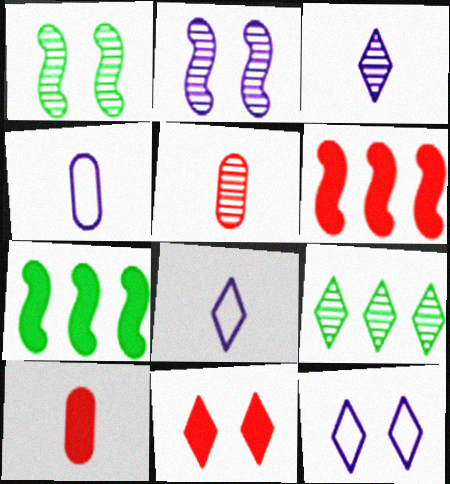[[2, 5, 9], 
[5, 7, 12], 
[6, 10, 11], 
[8, 9, 11]]